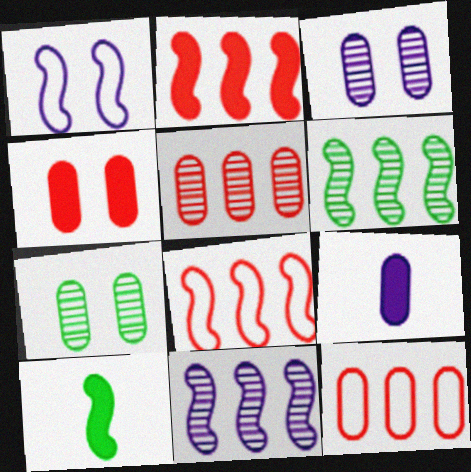[[7, 9, 12]]